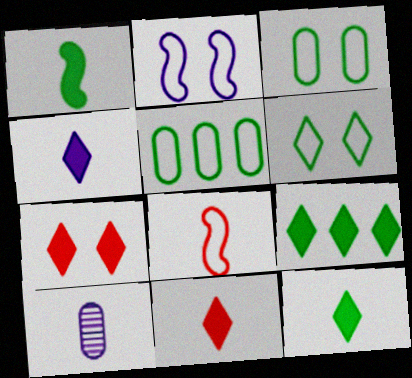[[4, 7, 9], 
[4, 11, 12], 
[8, 10, 12]]